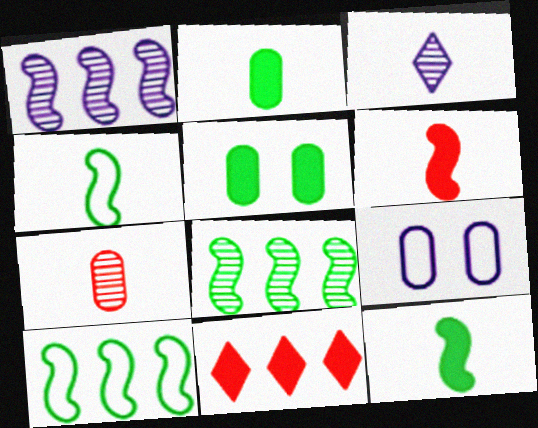[]